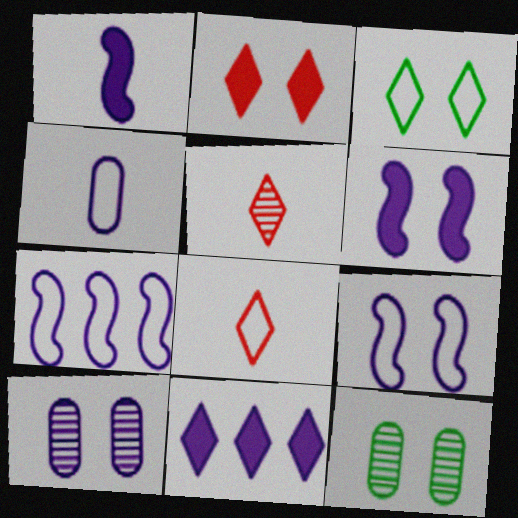[[2, 9, 12], 
[3, 5, 11]]